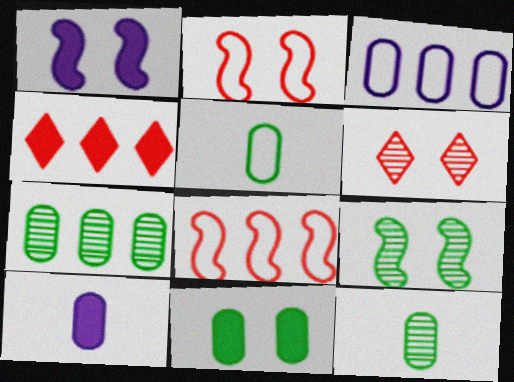[[1, 2, 9], 
[5, 7, 11]]